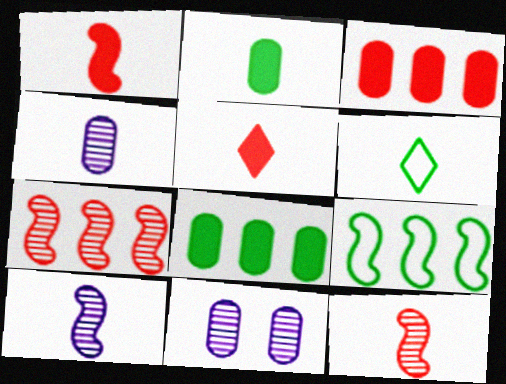[[1, 4, 6], 
[5, 9, 11]]